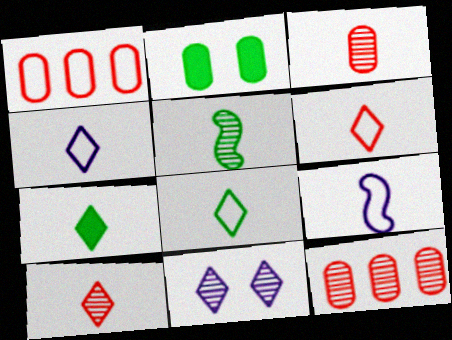[[3, 7, 9], 
[4, 6, 8], 
[4, 7, 10], 
[5, 11, 12]]